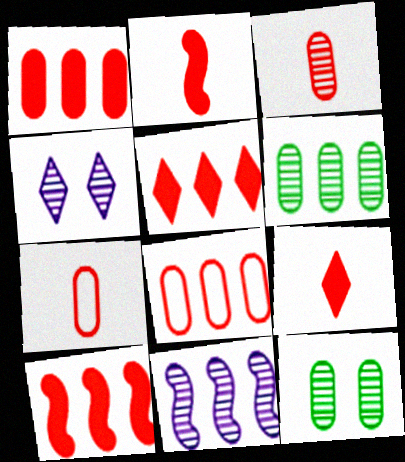[[1, 5, 10]]